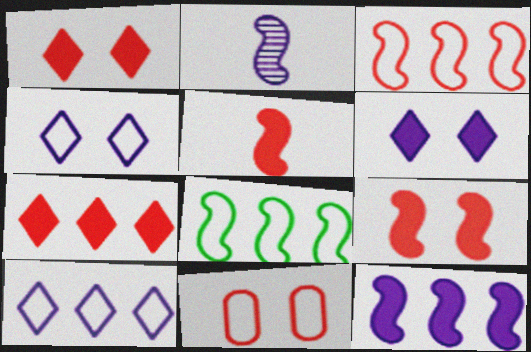[[2, 8, 9]]